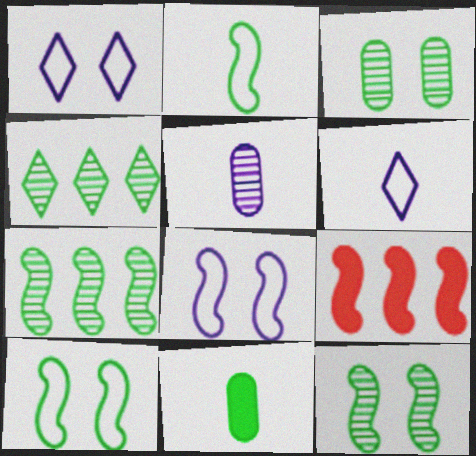[[3, 6, 9], 
[4, 10, 11]]